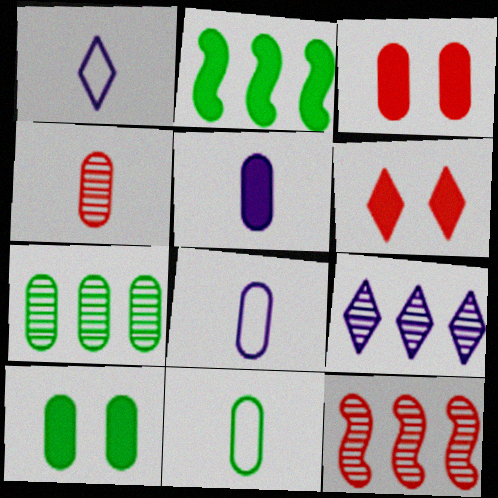[[1, 10, 12], 
[2, 5, 6], 
[3, 7, 8], 
[4, 5, 11], 
[7, 9, 12], 
[7, 10, 11]]